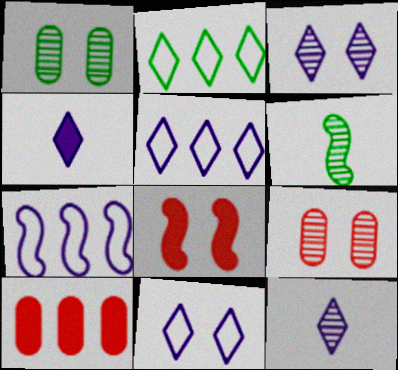[[1, 8, 11], 
[3, 4, 5], 
[6, 7, 8], 
[6, 10, 11]]